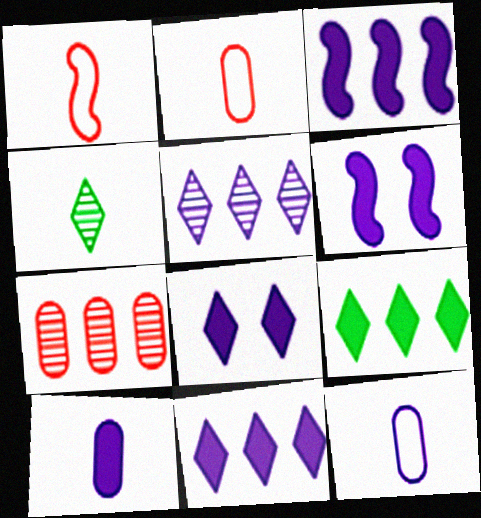[[1, 4, 10], 
[3, 8, 10], 
[5, 6, 12], 
[6, 10, 11]]